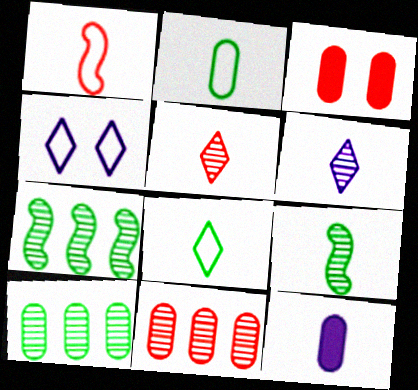[]